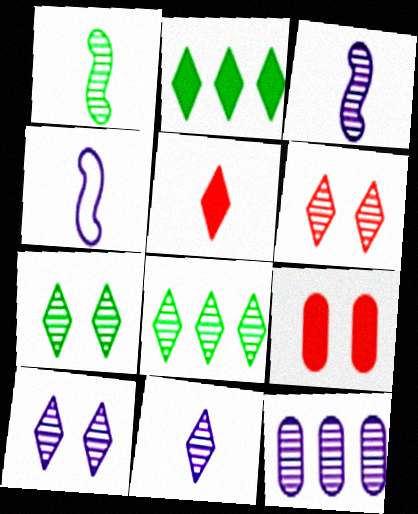[[1, 6, 12], 
[3, 10, 12], 
[4, 8, 9], 
[6, 7, 10], 
[6, 8, 11]]